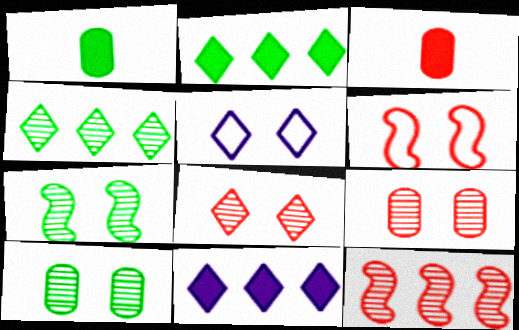[[1, 5, 12]]